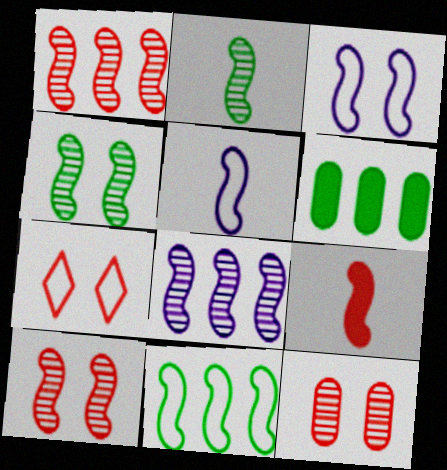[[2, 5, 9], 
[2, 8, 10]]